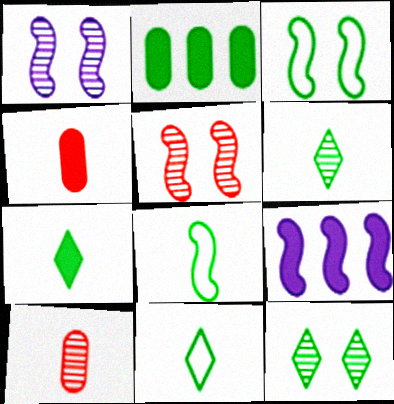[[2, 3, 6], 
[2, 8, 12], 
[5, 8, 9], 
[6, 7, 11]]